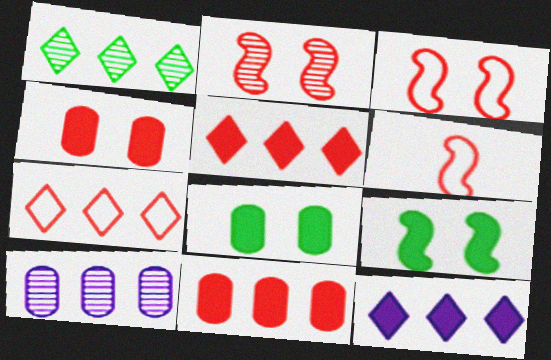[[1, 7, 12]]